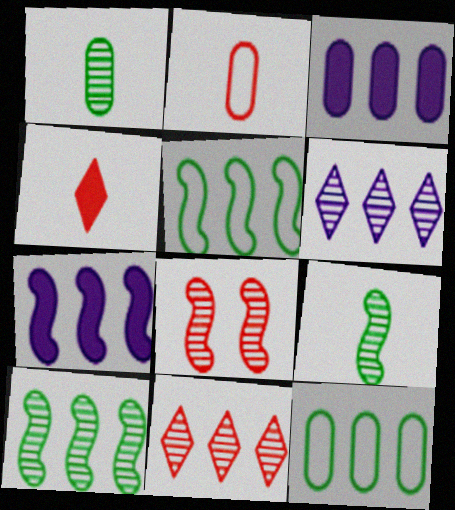[[1, 6, 8], 
[3, 5, 11], 
[7, 11, 12]]